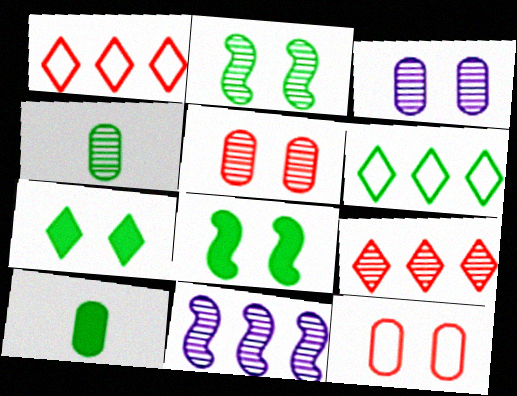[[2, 6, 10], 
[4, 6, 8]]